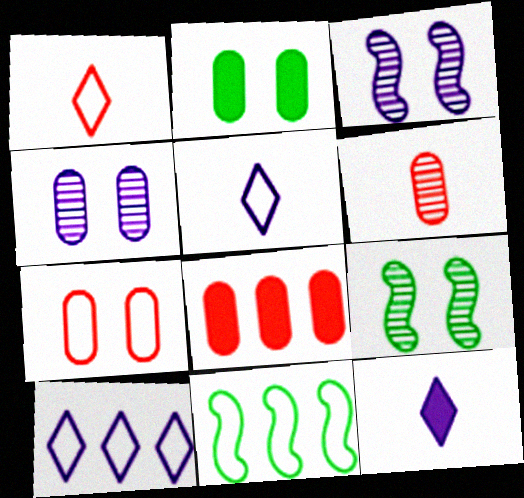[[2, 4, 7], 
[5, 7, 11], 
[5, 8, 9], 
[6, 7, 8]]